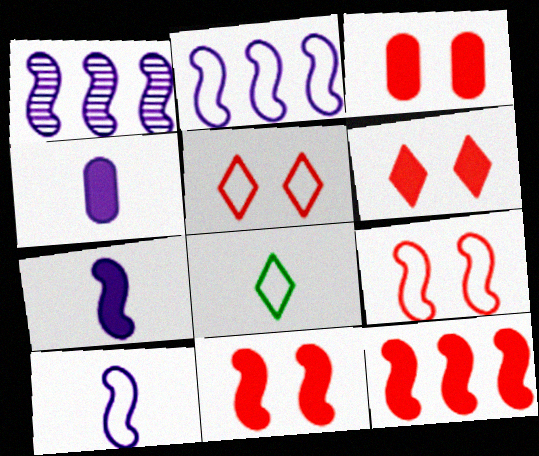[[1, 3, 8], 
[3, 6, 11]]